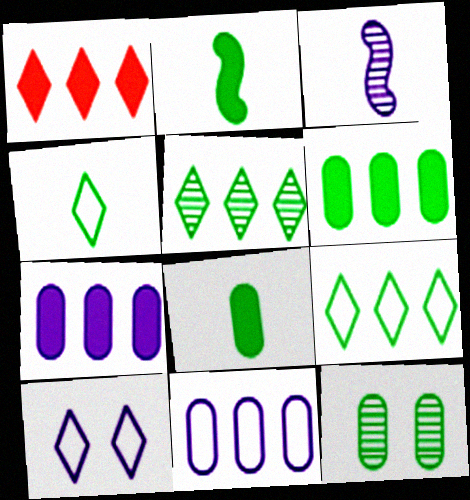[[2, 9, 12], 
[3, 7, 10]]